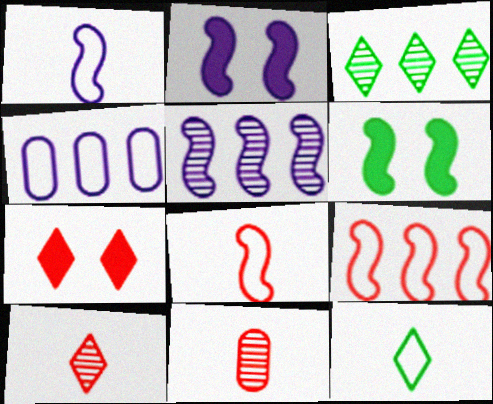[[1, 2, 5], 
[4, 6, 10], 
[5, 6, 8], 
[7, 9, 11]]